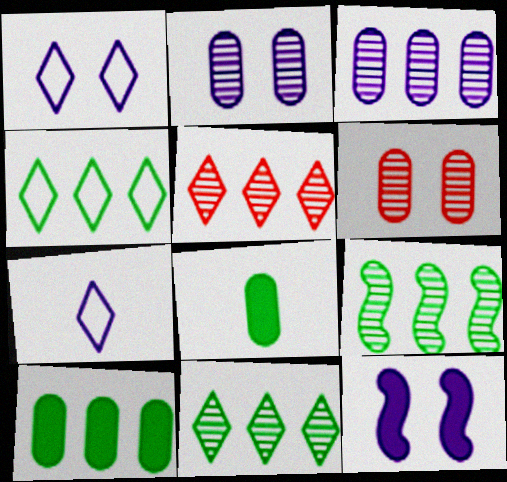[[1, 2, 12], 
[3, 5, 9], 
[3, 7, 12], 
[4, 9, 10]]